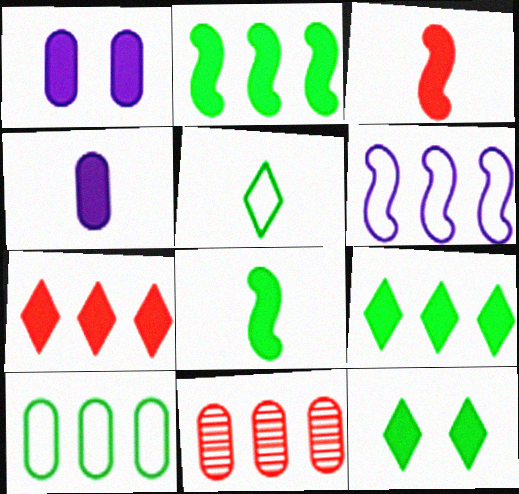[[1, 3, 9], 
[1, 7, 8], 
[6, 9, 11]]